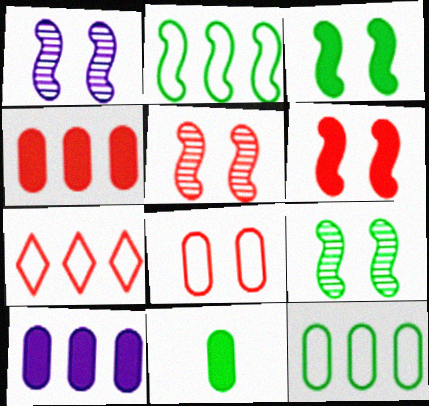[[1, 5, 9], 
[1, 7, 11]]